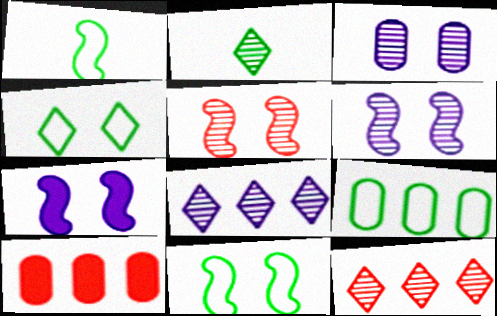[[1, 4, 9], 
[5, 7, 11]]